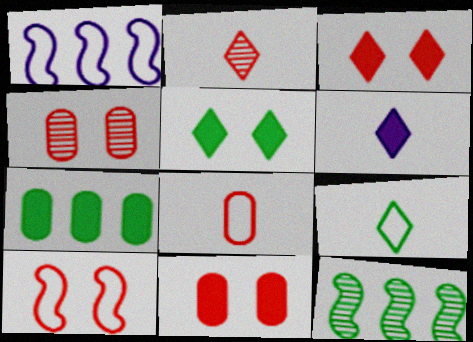[[2, 6, 9], 
[3, 4, 10]]